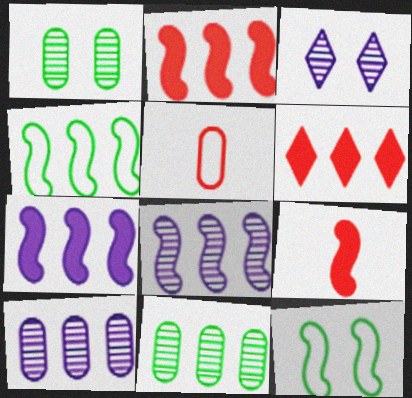[[2, 4, 8], 
[4, 6, 10], 
[8, 9, 12]]